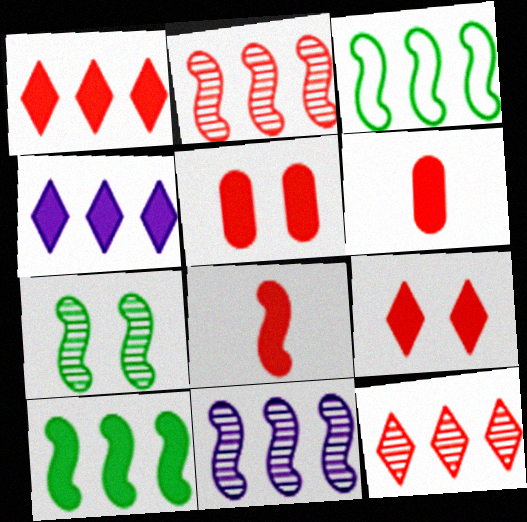[[1, 5, 8]]